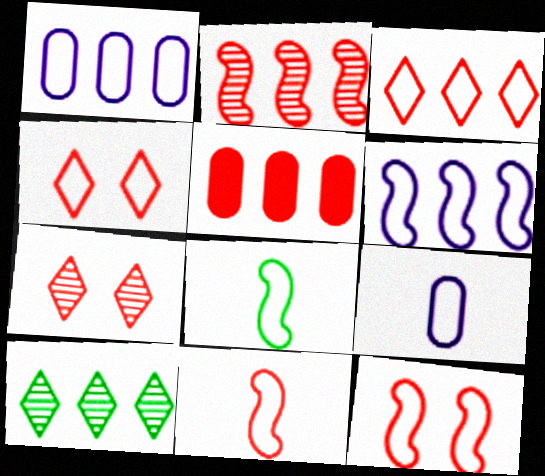[[1, 4, 8], 
[2, 3, 5], 
[5, 6, 10], 
[5, 7, 11], 
[6, 8, 12]]